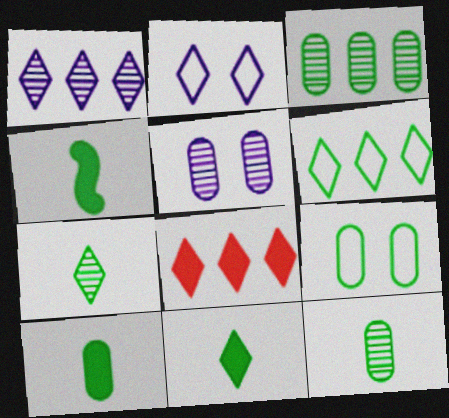[[1, 6, 8], 
[2, 7, 8], 
[3, 9, 10], 
[4, 10, 11]]